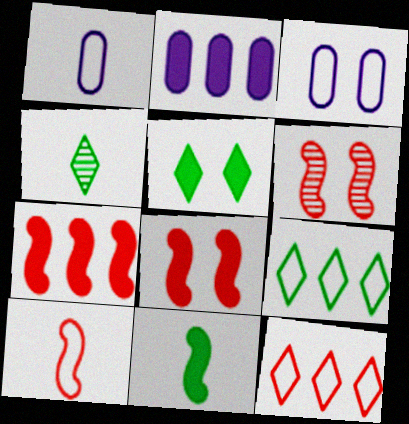[[3, 4, 7], 
[3, 5, 6], 
[3, 9, 10], 
[4, 5, 9], 
[6, 7, 10]]